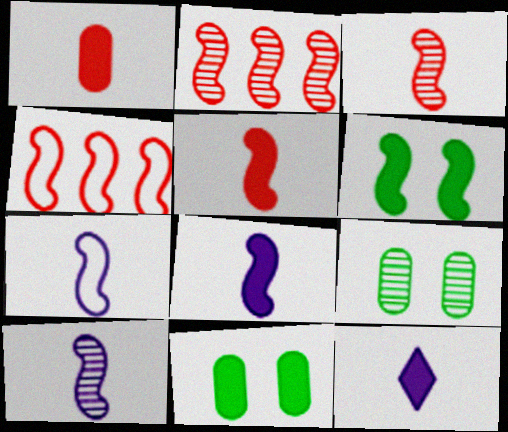[[2, 6, 7], 
[4, 6, 10], 
[4, 9, 12], 
[7, 8, 10]]